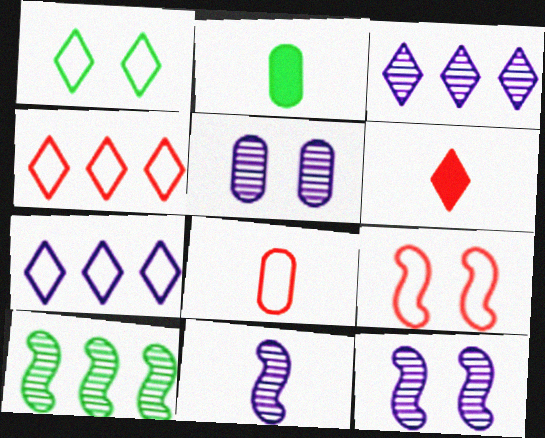[[1, 2, 10], 
[1, 3, 6], 
[2, 3, 9], 
[2, 4, 12], 
[3, 5, 11], 
[4, 8, 9]]